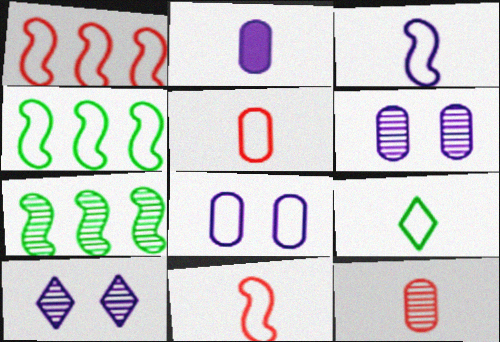[[1, 8, 9], 
[3, 5, 9], 
[7, 10, 12]]